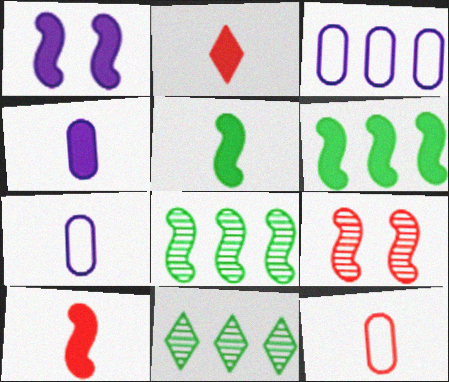[[1, 6, 10], 
[1, 11, 12], 
[2, 4, 5]]